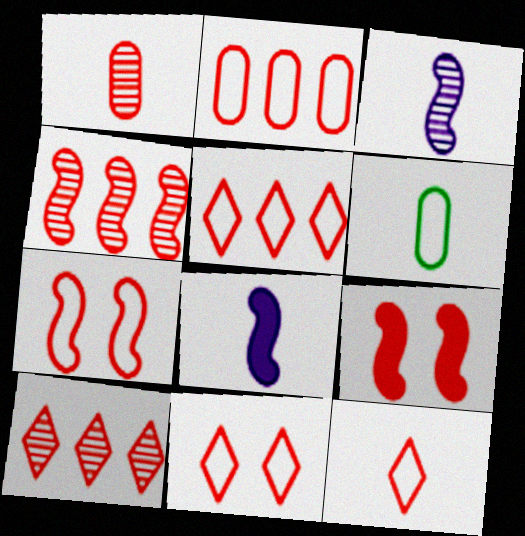[[1, 5, 9], 
[2, 7, 12], 
[5, 11, 12]]